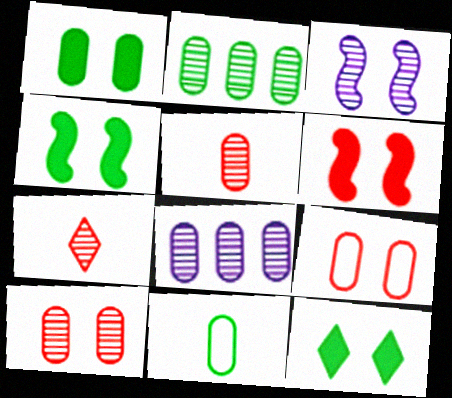[[1, 2, 11], 
[1, 4, 12], 
[2, 3, 7], 
[3, 9, 12]]